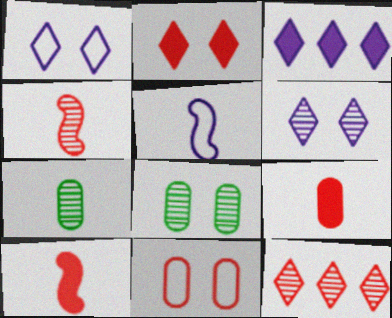[[10, 11, 12]]